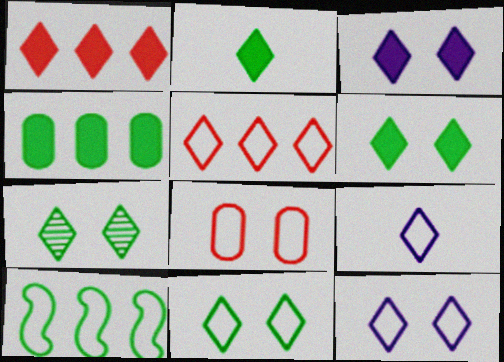[[1, 2, 3], 
[1, 7, 9], 
[5, 9, 11], 
[6, 7, 11], 
[8, 9, 10]]